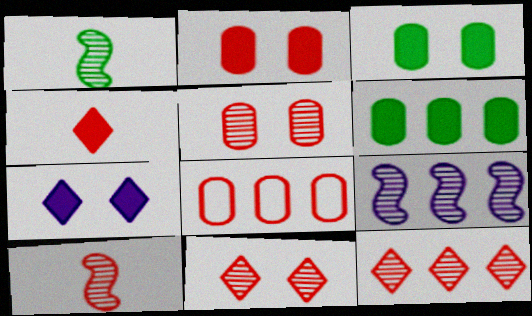[[1, 7, 8], 
[5, 10, 12]]